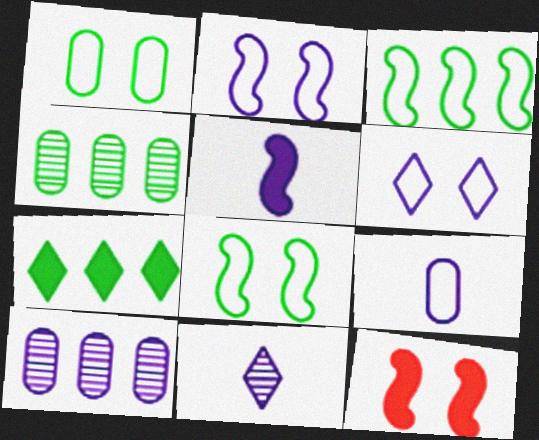[[3, 4, 7], 
[5, 6, 10], 
[5, 9, 11]]